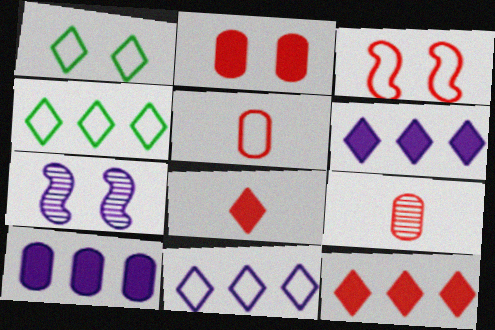[[1, 2, 7], 
[3, 9, 12]]